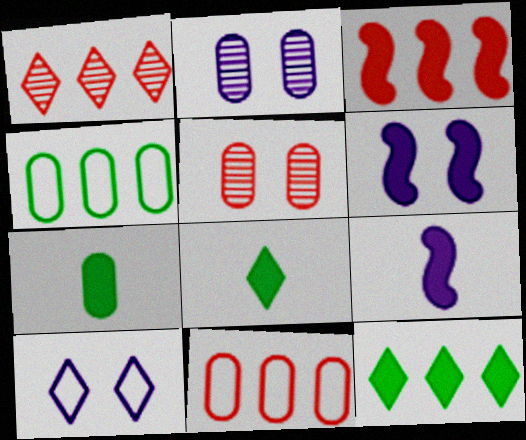[[1, 3, 11], 
[1, 8, 10], 
[2, 6, 10], 
[2, 7, 11]]